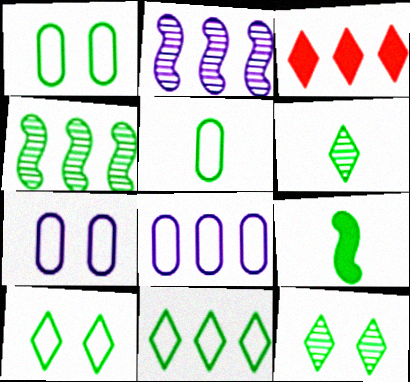[[3, 4, 8], 
[5, 6, 9]]